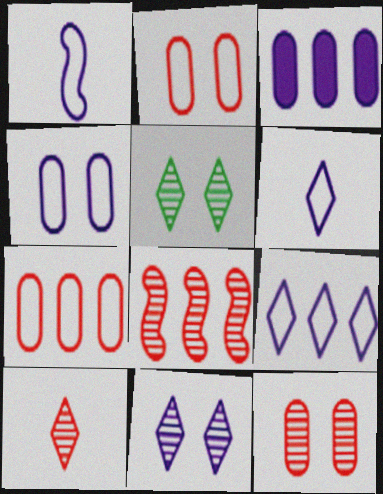[[1, 3, 11], 
[1, 4, 9], 
[8, 10, 12]]